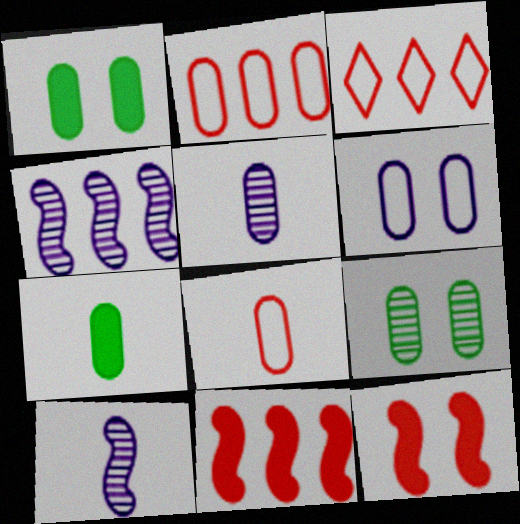[[1, 2, 5], 
[1, 3, 10], 
[5, 7, 8]]